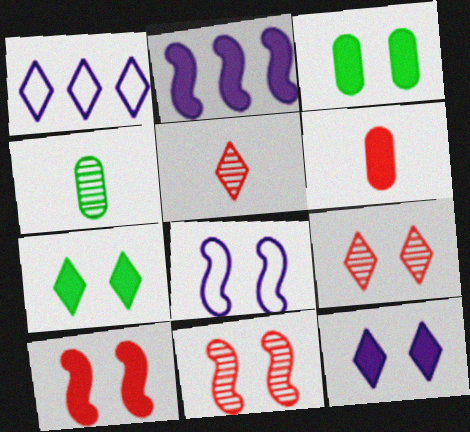[[1, 4, 10], 
[1, 5, 7], 
[2, 6, 7], 
[3, 8, 9], 
[3, 10, 12]]